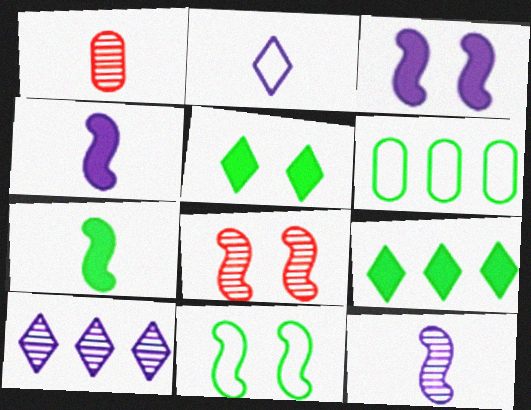[[1, 2, 7], 
[3, 8, 11]]